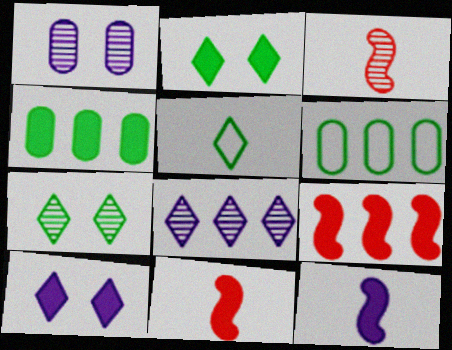[[1, 5, 9], 
[3, 6, 10], 
[4, 10, 11], 
[6, 8, 9]]